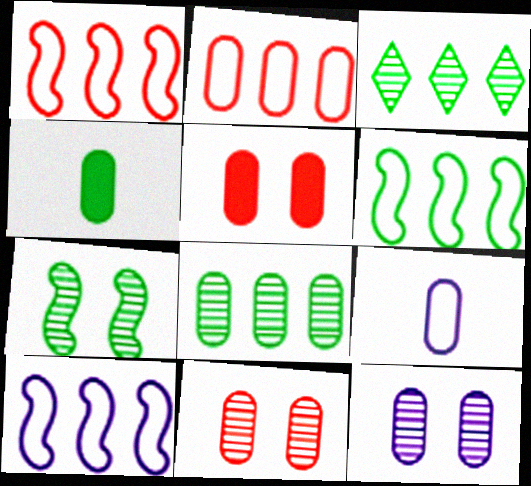[[1, 6, 10], 
[2, 4, 12], 
[5, 8, 9]]